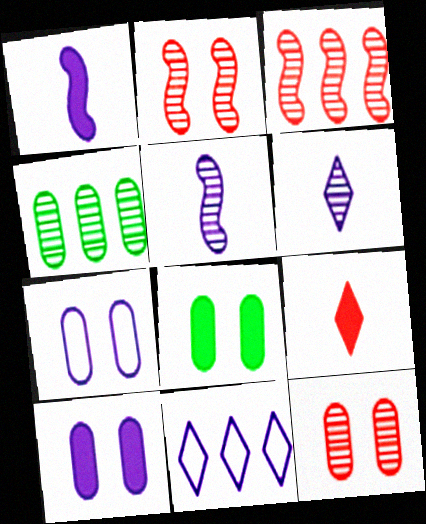[[2, 4, 6], 
[5, 10, 11], 
[7, 8, 12]]